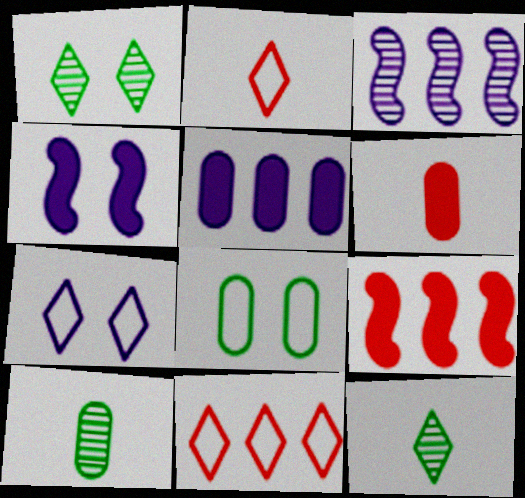[[4, 10, 11], 
[7, 9, 10]]